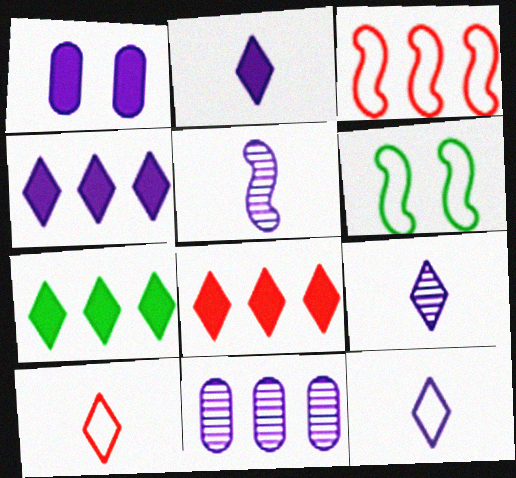[[2, 9, 12], 
[3, 7, 11], 
[4, 7, 8]]